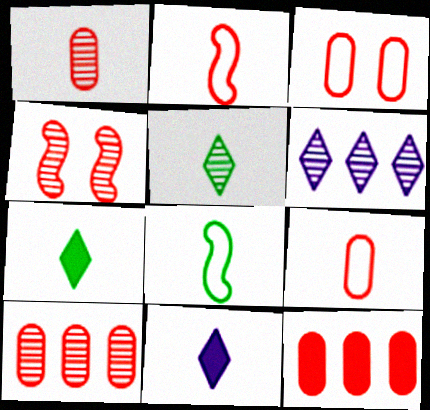[[1, 3, 12], 
[1, 8, 11]]